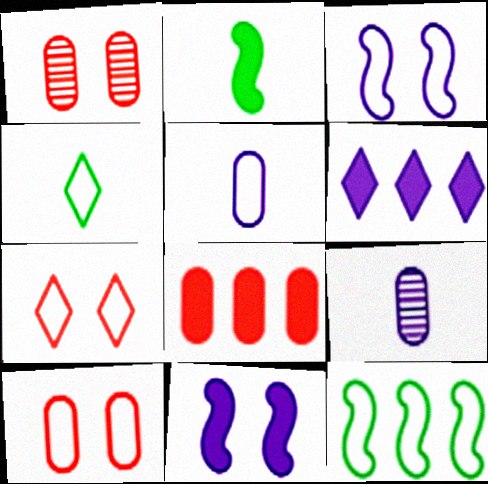[[3, 6, 9], 
[5, 7, 12]]